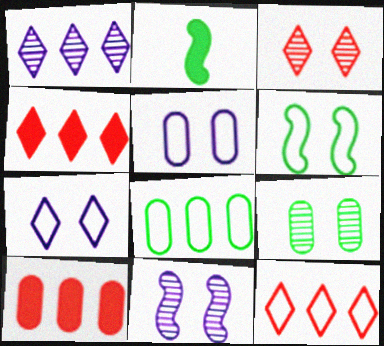[[3, 9, 11]]